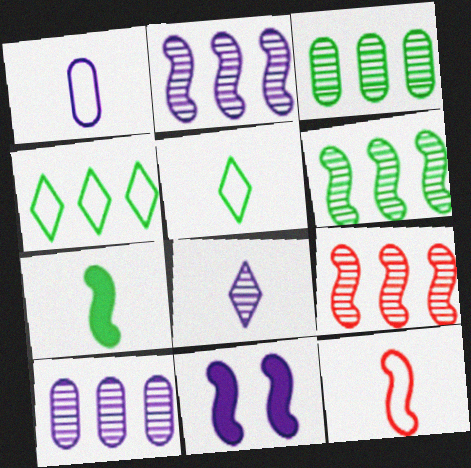[[1, 5, 12], 
[2, 6, 9], 
[6, 11, 12]]